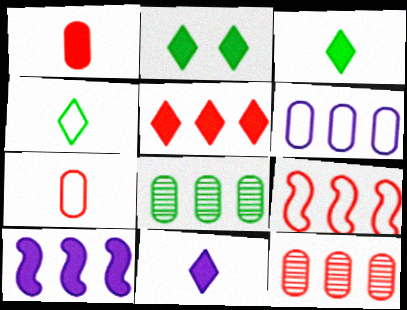[[1, 2, 10], 
[2, 5, 11], 
[5, 9, 12]]